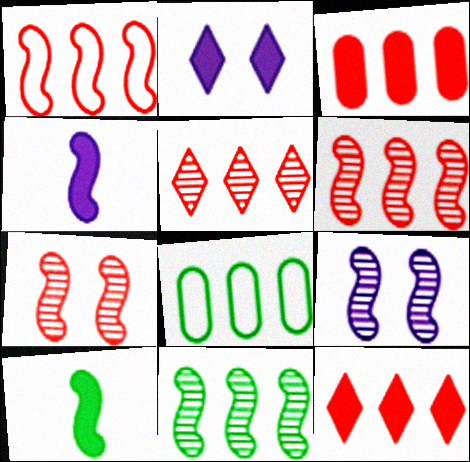[[1, 3, 5], 
[1, 9, 10], 
[2, 3, 10]]